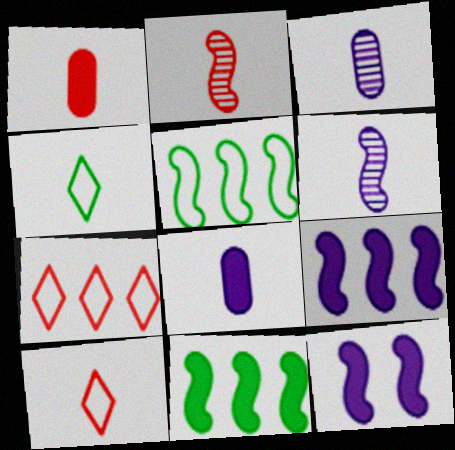[[1, 2, 10], 
[1, 4, 6], 
[2, 4, 8], 
[2, 5, 12]]